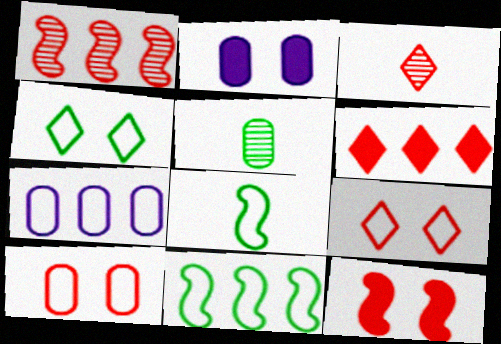[[2, 3, 11], 
[3, 6, 9], 
[7, 8, 9]]